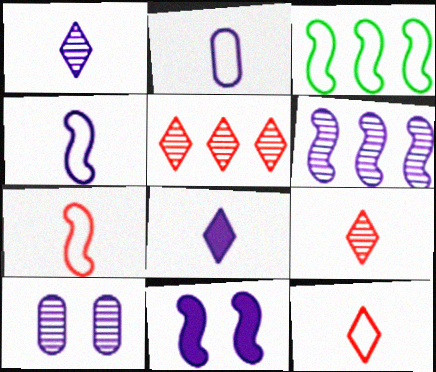[[1, 6, 10], 
[4, 6, 11]]